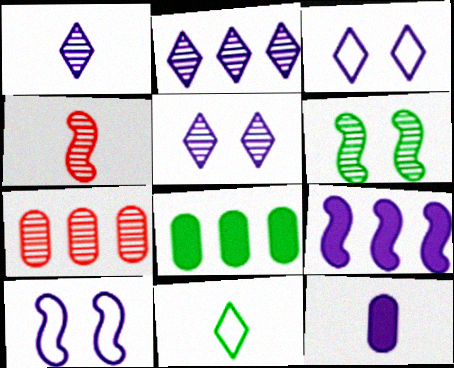[[1, 2, 5], 
[1, 6, 7], 
[2, 10, 12], 
[3, 4, 8], 
[4, 11, 12], 
[6, 8, 11]]